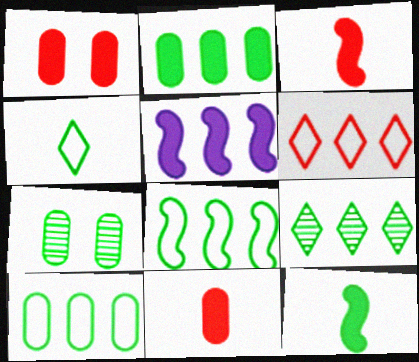[[2, 8, 9]]